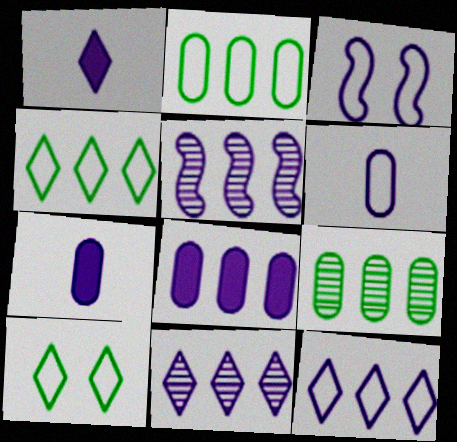[[3, 6, 12], 
[3, 7, 11], 
[5, 8, 12]]